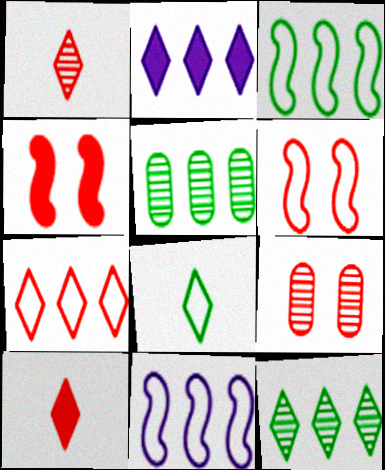[[2, 7, 12]]